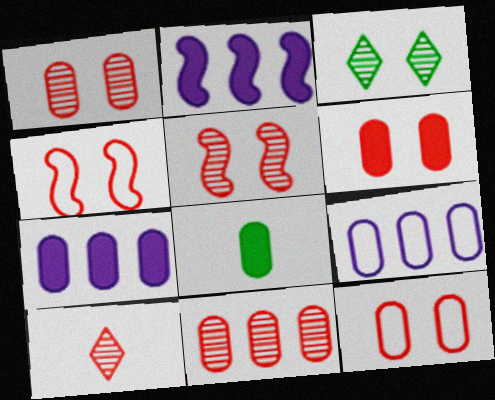[[1, 6, 12], 
[1, 8, 9], 
[5, 10, 11], 
[6, 7, 8]]